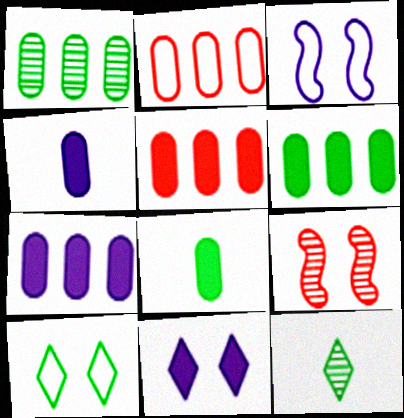[[1, 2, 7], 
[3, 5, 12], 
[5, 6, 7]]